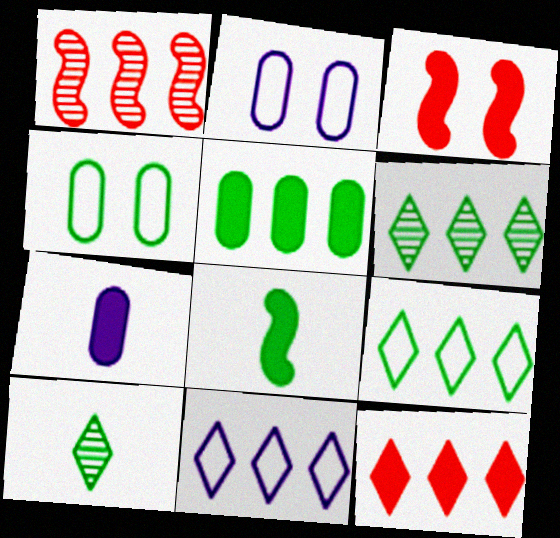[[1, 5, 11], 
[4, 6, 8], 
[6, 11, 12]]